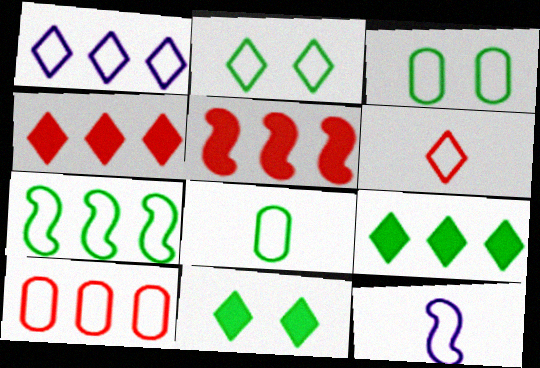[[1, 2, 6], 
[1, 7, 10], 
[2, 7, 8], 
[2, 10, 12], 
[6, 8, 12]]